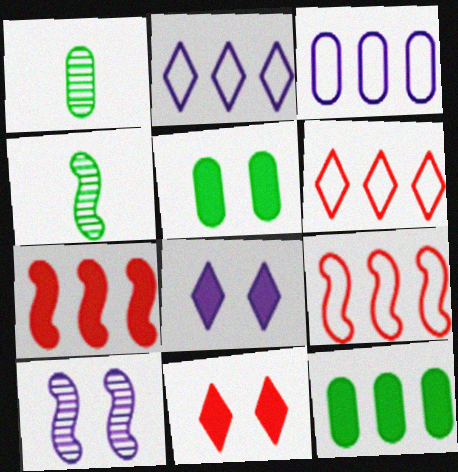[[1, 8, 9], 
[3, 4, 11]]